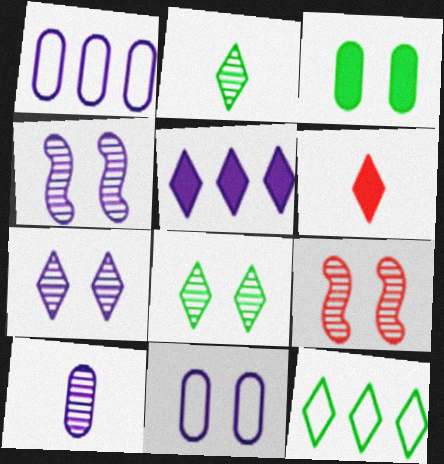[[6, 7, 12]]